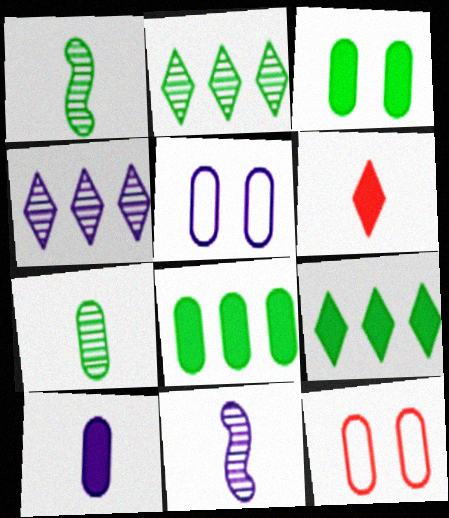[[9, 11, 12]]